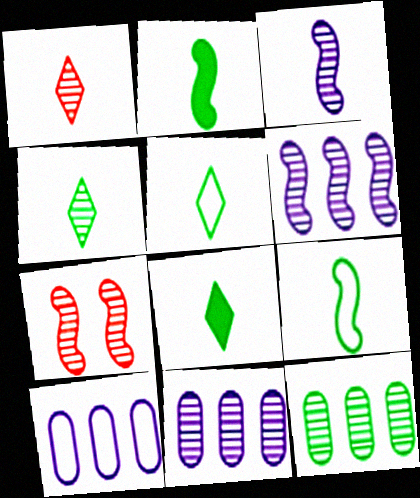[[4, 5, 8], 
[4, 7, 11], 
[7, 8, 10]]